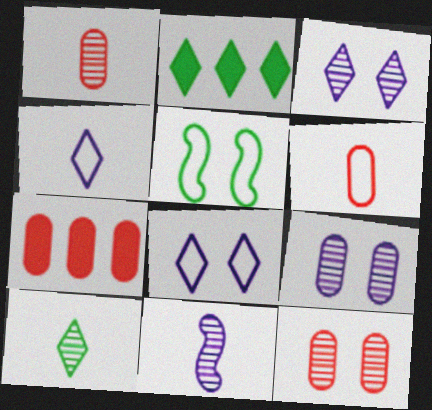[[1, 10, 11], 
[6, 7, 12]]